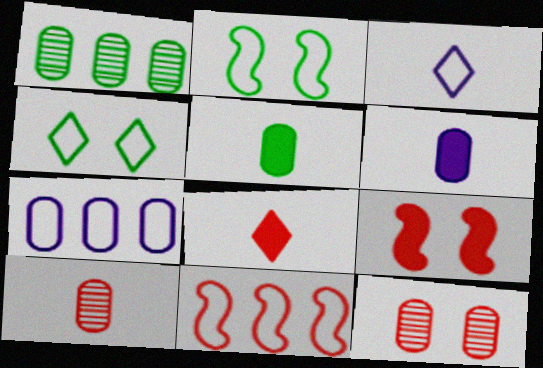[[1, 3, 9], 
[5, 7, 12], 
[8, 11, 12]]